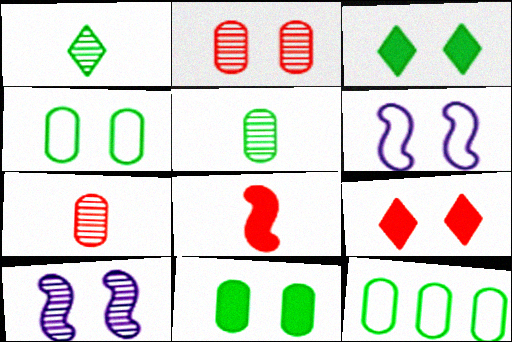[[2, 3, 6], 
[4, 9, 10], 
[5, 11, 12]]